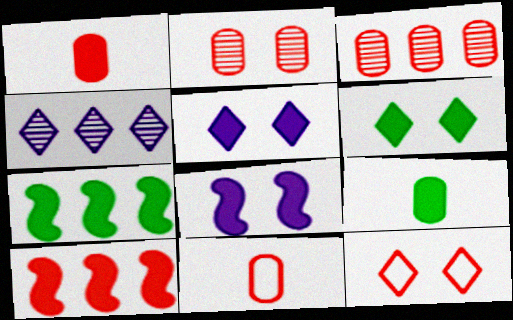[[1, 5, 7], 
[5, 9, 10], 
[6, 7, 9]]